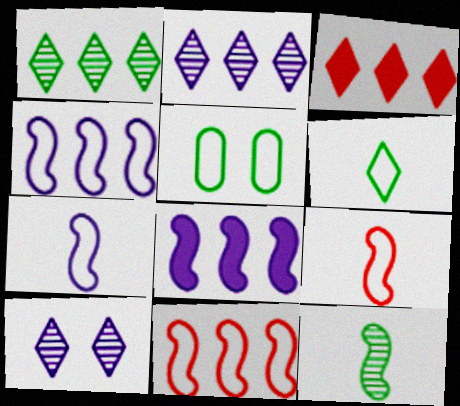[[3, 6, 10]]